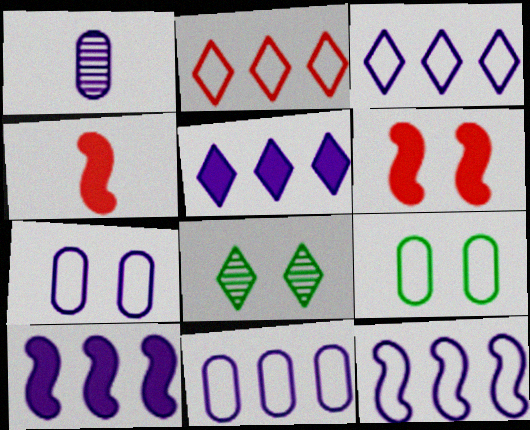[[3, 11, 12], 
[4, 8, 11], 
[6, 7, 8]]